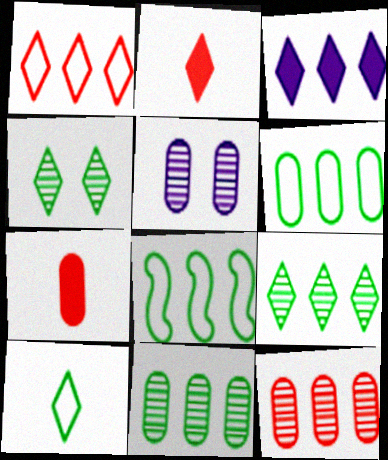[[1, 3, 9], 
[2, 5, 8], 
[3, 8, 12], 
[5, 6, 7]]